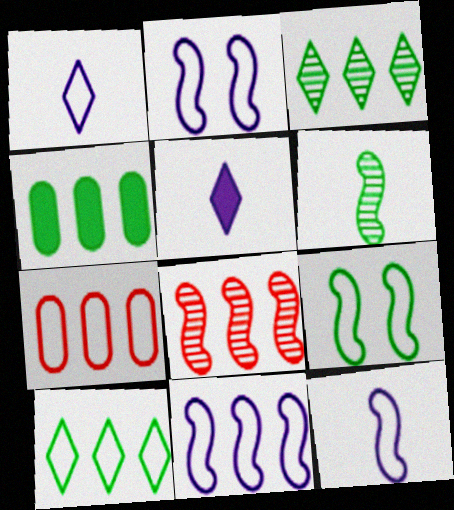[[1, 7, 9], 
[2, 11, 12], 
[7, 10, 11]]